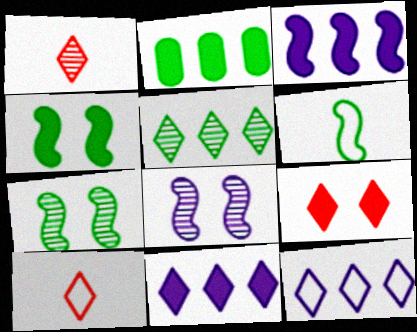[[2, 8, 10]]